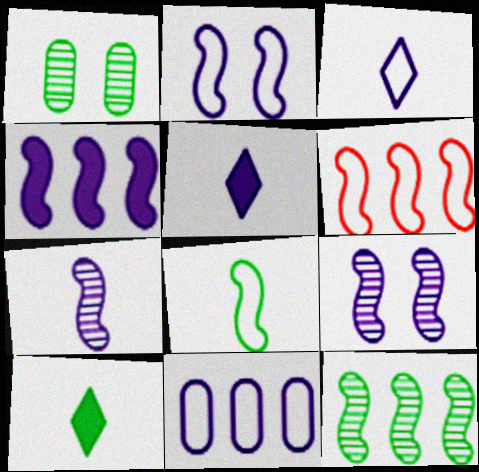[[1, 5, 6], 
[2, 3, 11], 
[2, 4, 7], 
[2, 6, 8], 
[4, 6, 12], 
[5, 9, 11]]